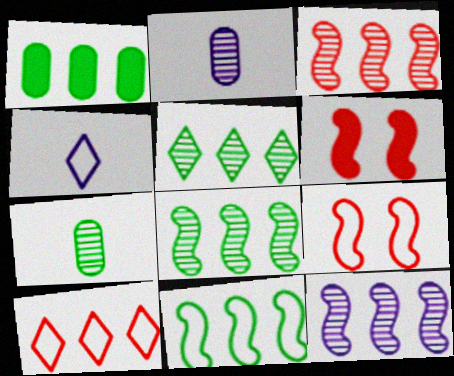[[1, 5, 11], 
[1, 10, 12], 
[3, 8, 12]]